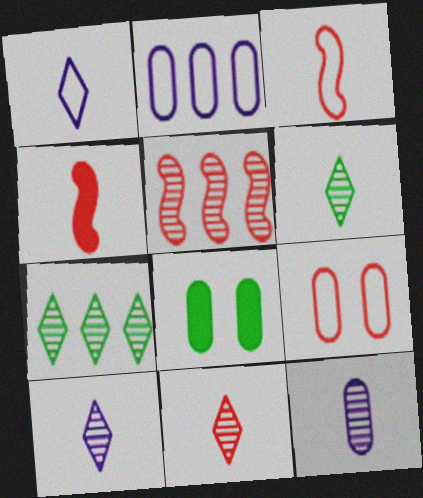[[1, 5, 8], 
[6, 10, 11]]